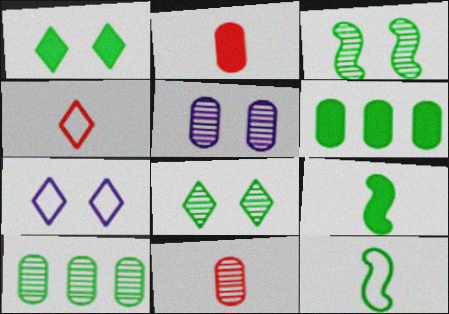[[1, 6, 9], 
[1, 10, 12], 
[5, 10, 11], 
[6, 8, 12]]